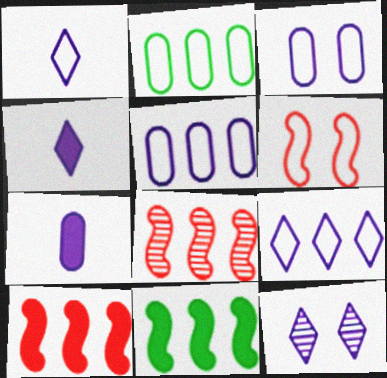[[1, 2, 6], 
[4, 9, 12]]